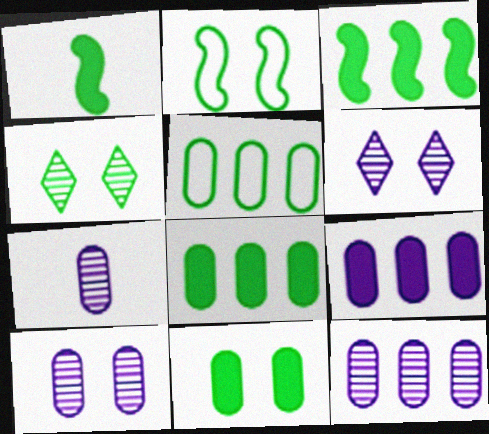[[1, 4, 5], 
[2, 4, 11], 
[7, 10, 12]]